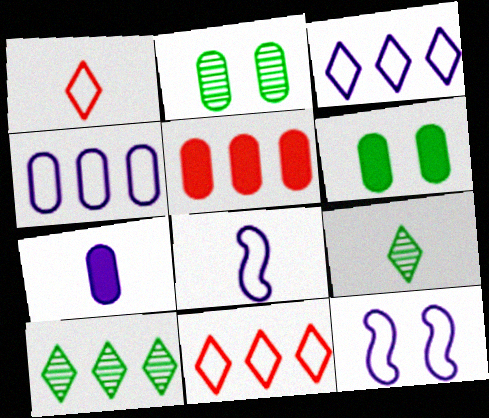[[5, 6, 7], 
[5, 9, 12]]